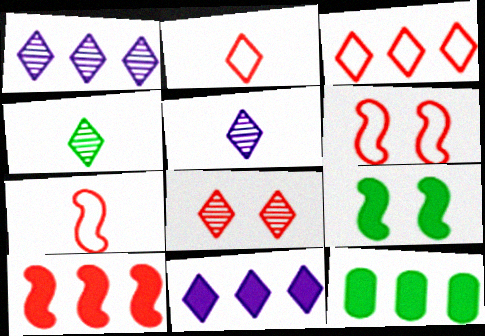[[1, 4, 8], 
[5, 6, 12], 
[10, 11, 12]]